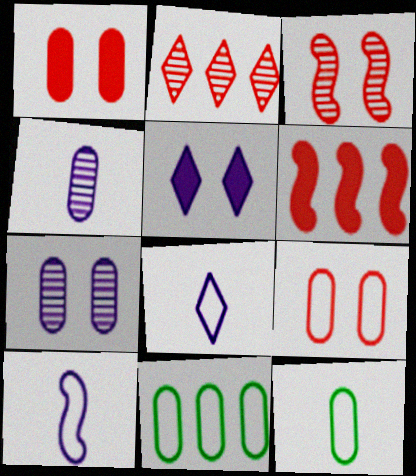[[1, 4, 11]]